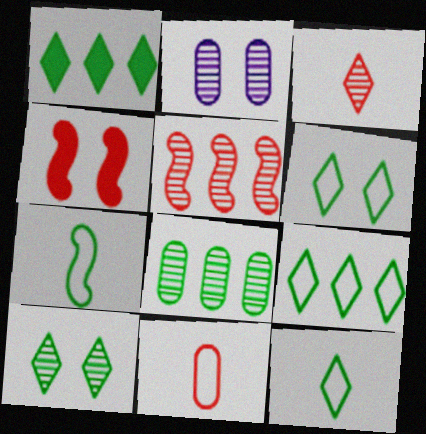[[1, 10, 12], 
[2, 4, 6], 
[6, 9, 12]]